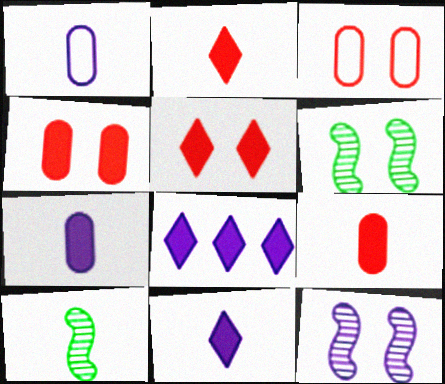[[1, 2, 10], 
[1, 8, 12], 
[3, 8, 10]]